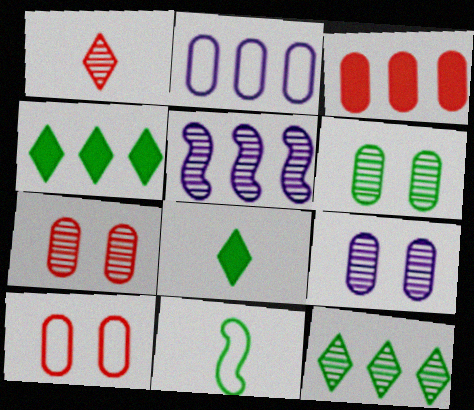[[1, 5, 6], 
[4, 6, 11], 
[5, 8, 10], 
[6, 7, 9]]